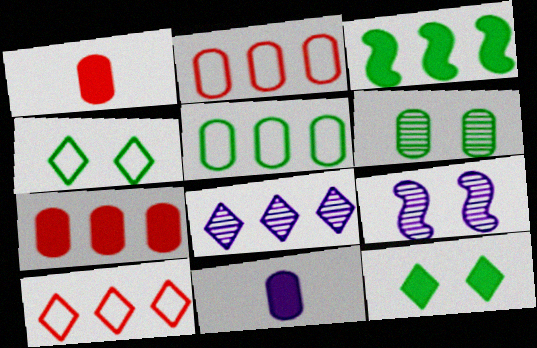[[2, 3, 8], 
[2, 6, 11]]